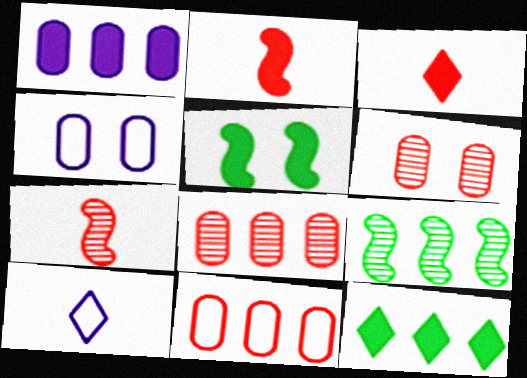[[1, 3, 5], 
[3, 4, 9], 
[4, 7, 12], 
[5, 8, 10]]